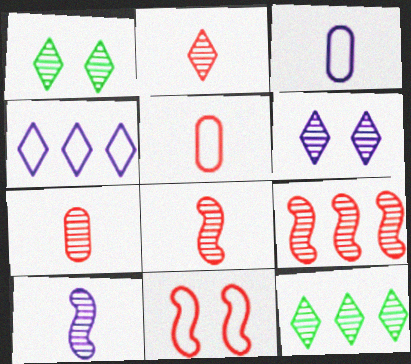[[2, 6, 12], 
[2, 7, 8]]